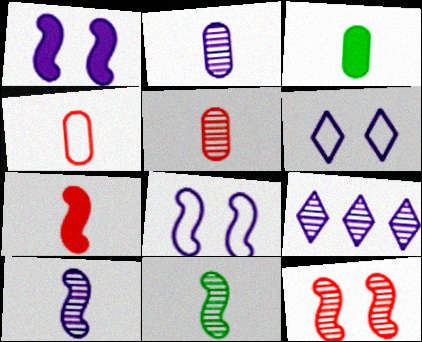[[2, 3, 4]]